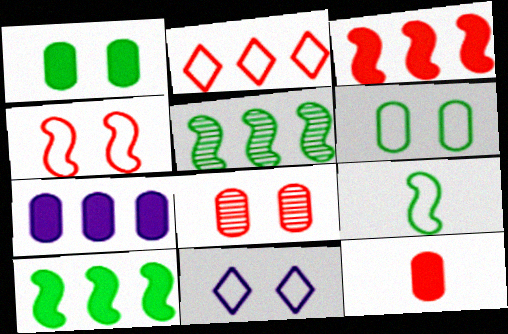[[1, 7, 12], 
[2, 5, 7], 
[4, 6, 11], 
[5, 11, 12]]